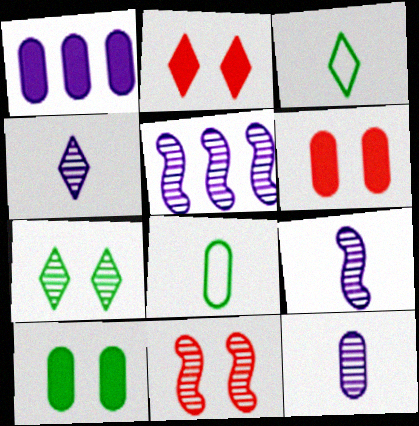[[1, 3, 11], 
[2, 5, 8], 
[3, 5, 6], 
[4, 9, 12]]